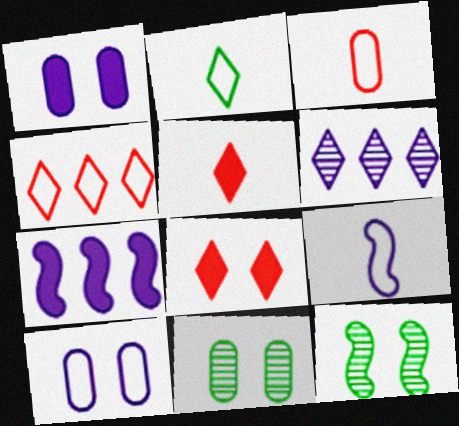[[1, 6, 9], 
[2, 3, 9], 
[2, 6, 8], 
[8, 10, 12]]